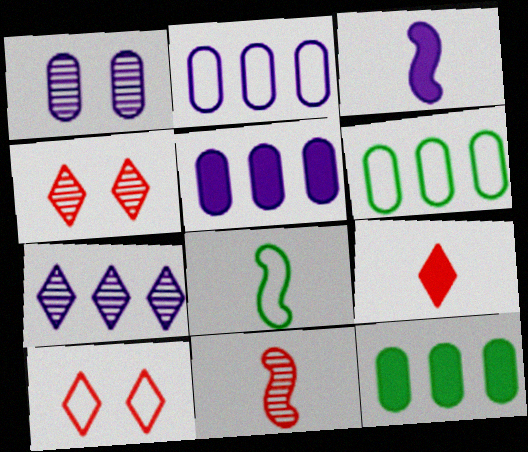[[2, 8, 10], 
[3, 4, 6], 
[3, 8, 11], 
[4, 5, 8]]